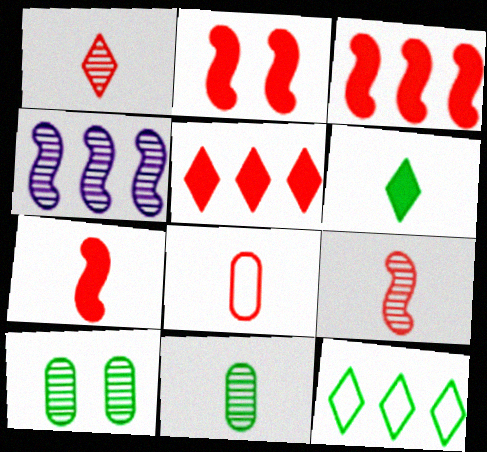[[1, 4, 10], 
[1, 7, 8], 
[2, 3, 7]]